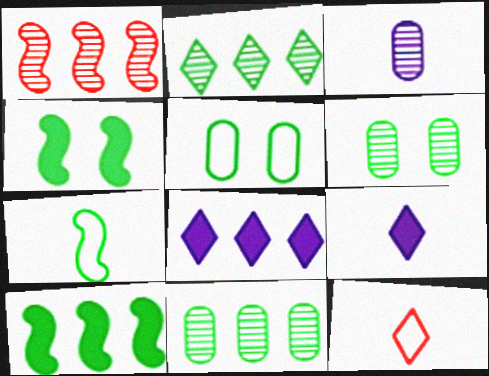[[1, 5, 9]]